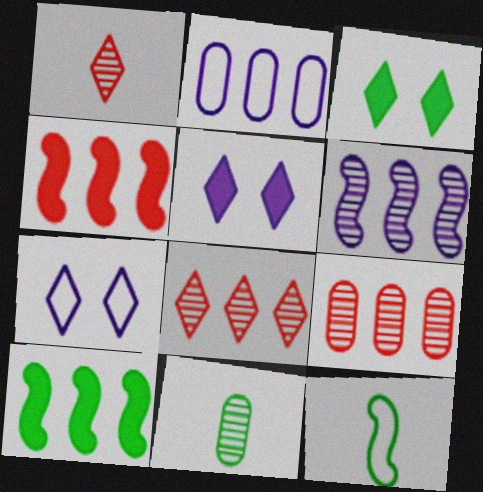[[2, 8, 10], 
[4, 7, 11], 
[5, 9, 12]]